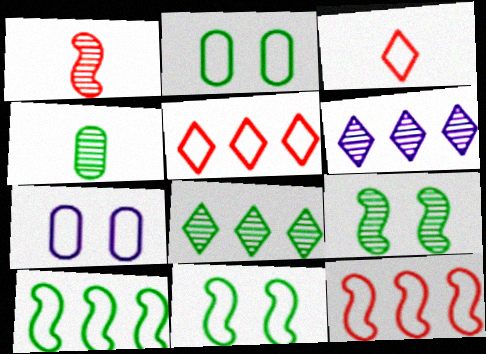[[3, 7, 10], 
[4, 8, 9]]